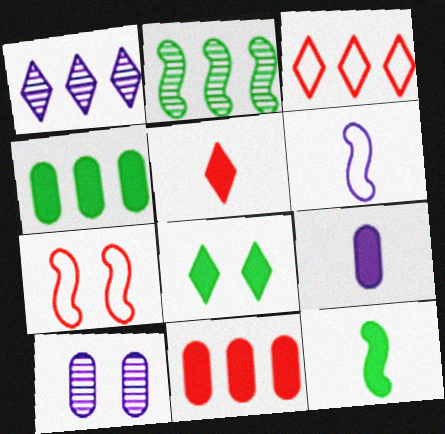[[3, 10, 12], 
[4, 8, 12], 
[5, 9, 12], 
[7, 8, 10]]